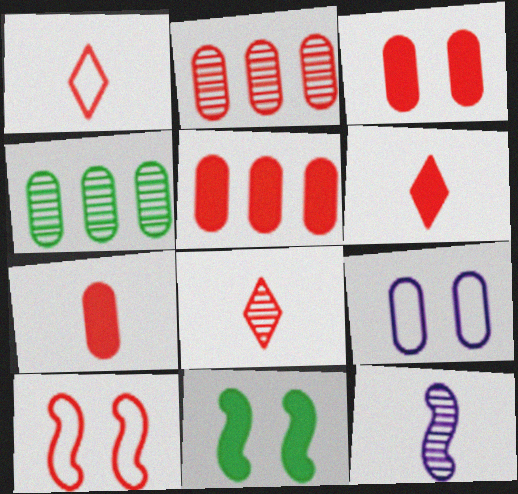[[1, 6, 8], 
[2, 6, 10], 
[3, 5, 7], 
[4, 7, 9], 
[5, 8, 10]]